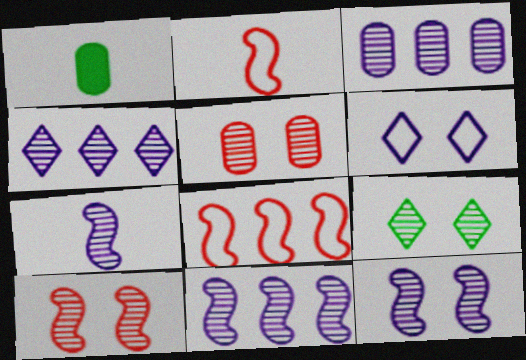[[3, 4, 11], 
[5, 9, 12], 
[7, 11, 12]]